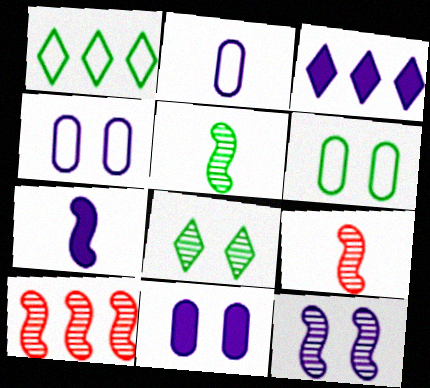[[1, 9, 11], 
[2, 3, 12], 
[3, 6, 9], 
[3, 7, 11], 
[5, 10, 12]]